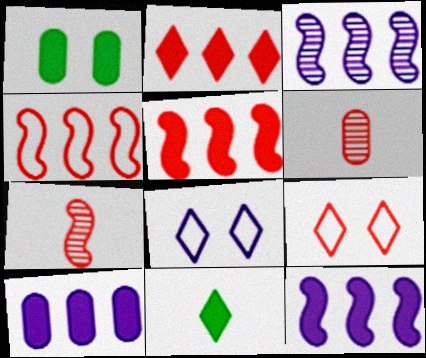[[5, 6, 9]]